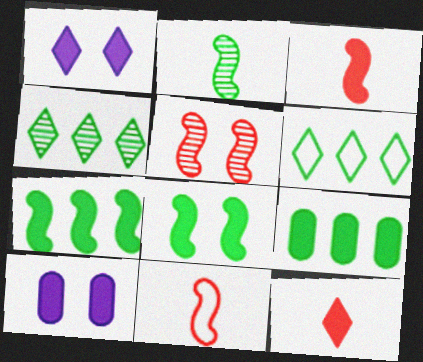[[1, 3, 9], 
[4, 10, 11], 
[7, 10, 12]]